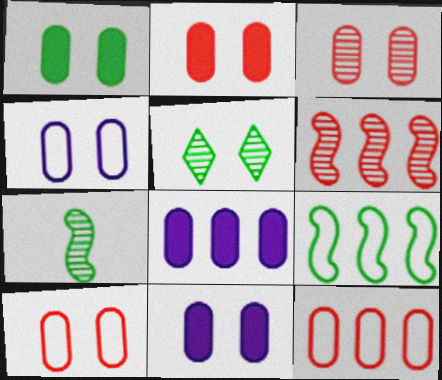[[1, 2, 11], 
[1, 3, 4], 
[2, 3, 10]]